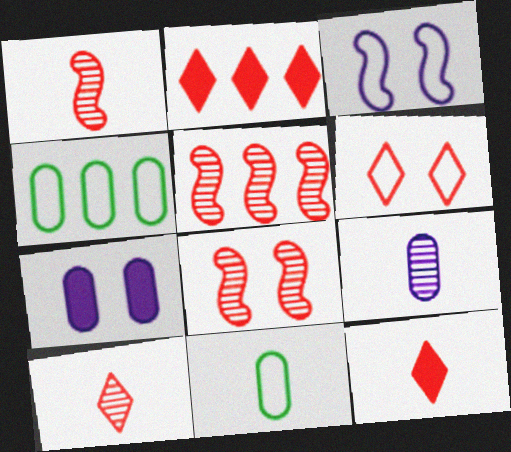[[1, 5, 8], 
[2, 6, 10]]